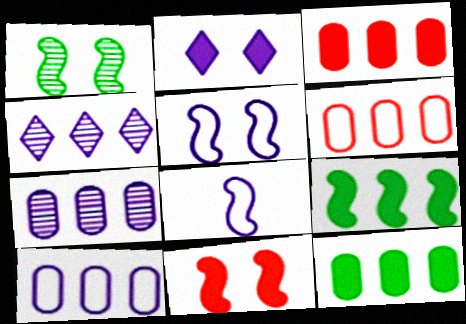[[1, 5, 11], 
[2, 7, 8], 
[4, 6, 9], 
[6, 7, 12]]